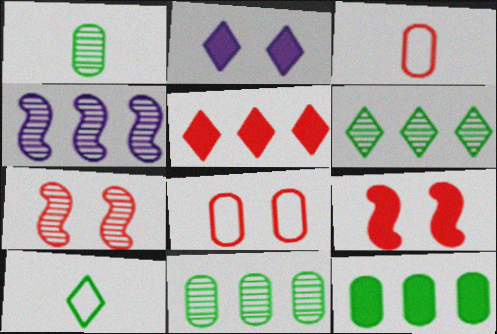[[3, 5, 7]]